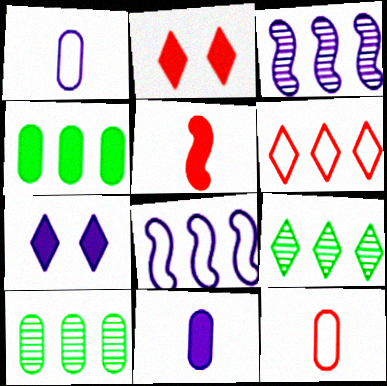[[1, 3, 7], 
[3, 4, 6], 
[4, 5, 7]]